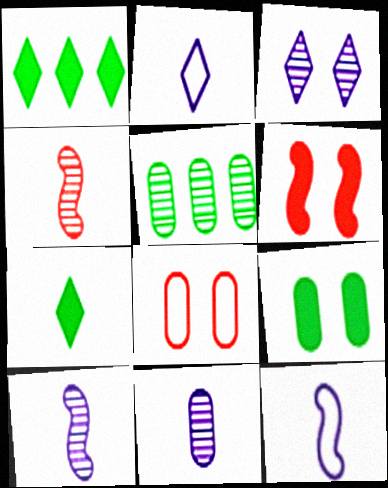[[1, 8, 10], 
[2, 5, 6], 
[3, 4, 5]]